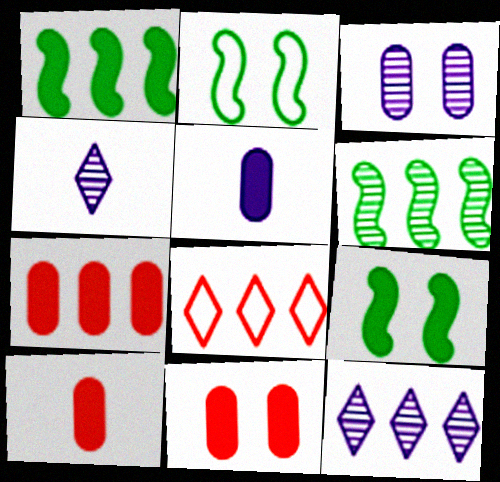[[2, 4, 7], 
[2, 10, 12], 
[7, 10, 11]]